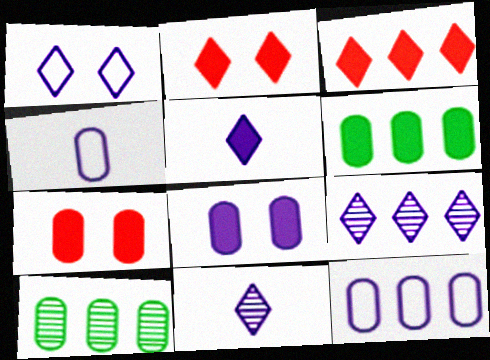[[1, 5, 9], 
[4, 7, 10]]